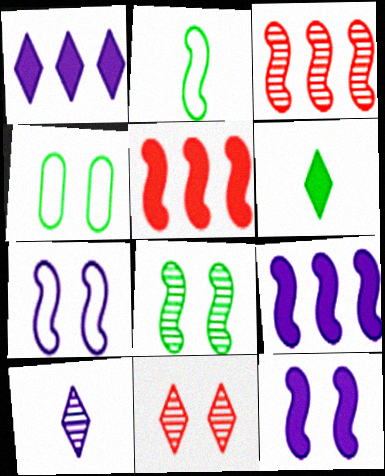[[2, 3, 12], 
[4, 5, 10], 
[4, 11, 12]]